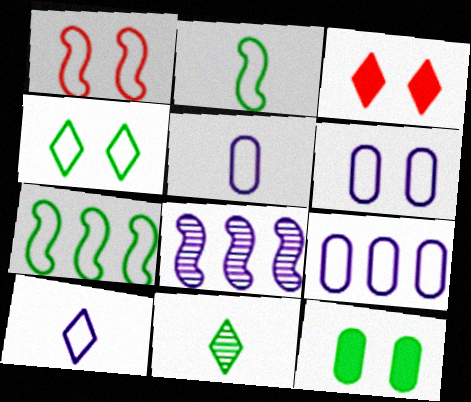[[1, 4, 6], 
[5, 6, 9], 
[7, 11, 12]]